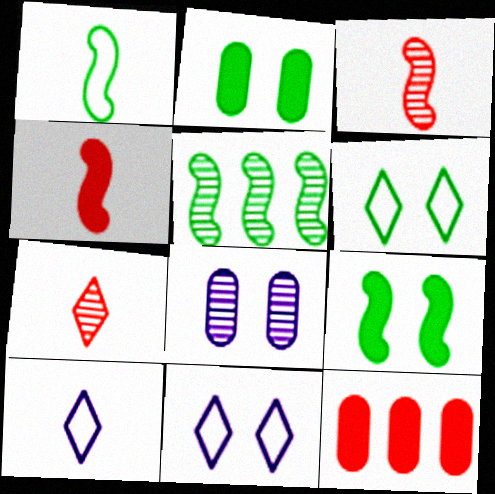[[1, 5, 9], 
[5, 7, 8]]